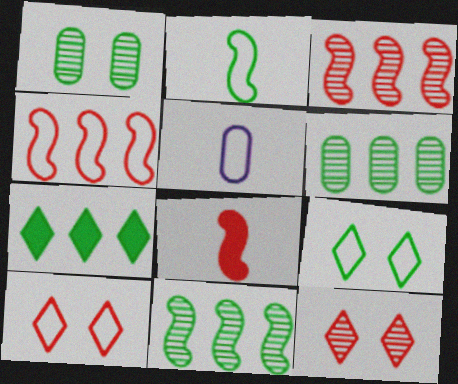[[1, 2, 7], 
[4, 5, 9]]